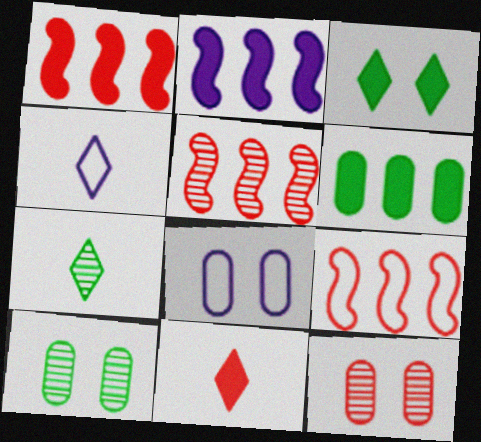[[1, 4, 10], 
[1, 5, 9], 
[1, 7, 8], 
[4, 7, 11], 
[9, 11, 12]]